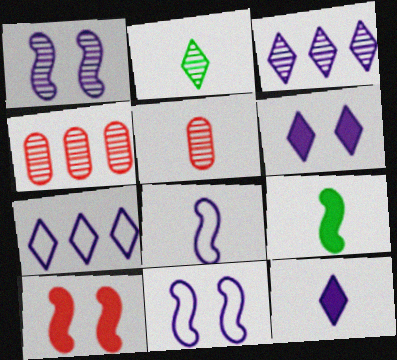[[1, 2, 4]]